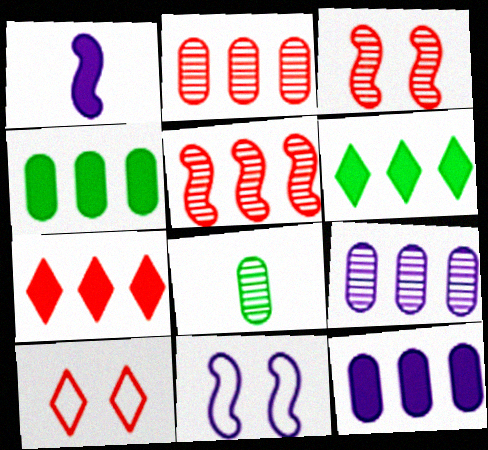[[7, 8, 11]]